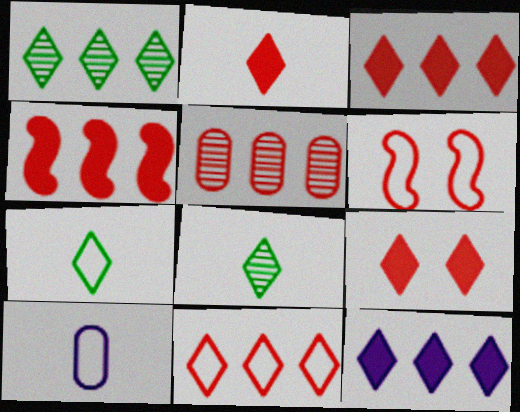[[1, 11, 12], 
[2, 3, 9], 
[2, 5, 6], 
[4, 5, 11]]